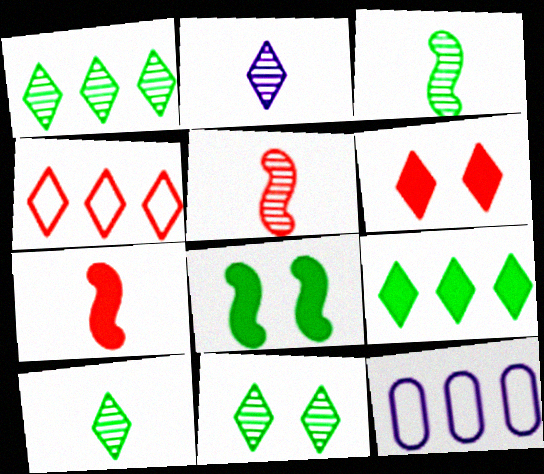[[1, 10, 11], 
[3, 6, 12], 
[7, 11, 12]]